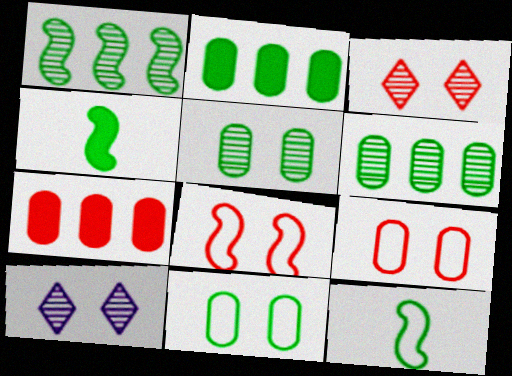[[7, 10, 12]]